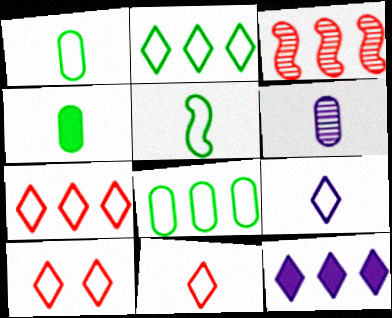[[2, 9, 10], 
[3, 8, 12], 
[7, 10, 11]]